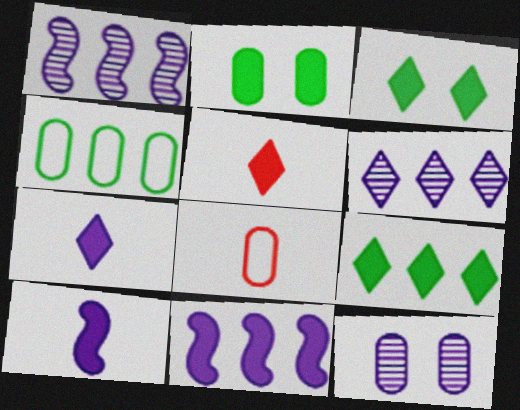[[1, 3, 8], 
[2, 5, 11]]